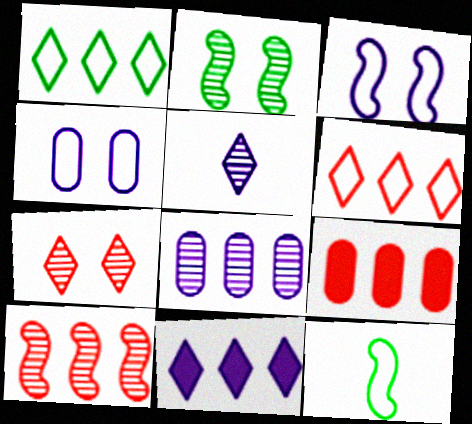[[4, 6, 12], 
[6, 9, 10]]